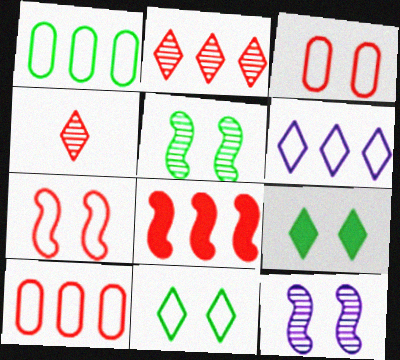[[2, 8, 10], 
[3, 4, 8], 
[3, 9, 12], 
[4, 6, 9]]